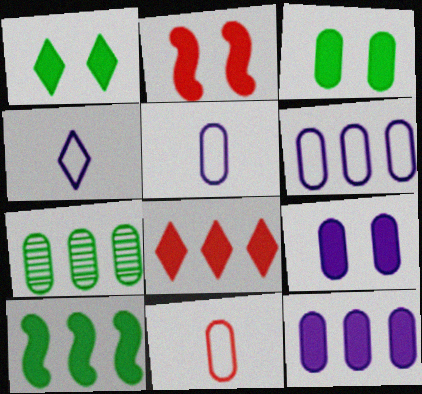[[1, 2, 9], 
[2, 4, 7], 
[7, 9, 11], 
[8, 10, 12]]